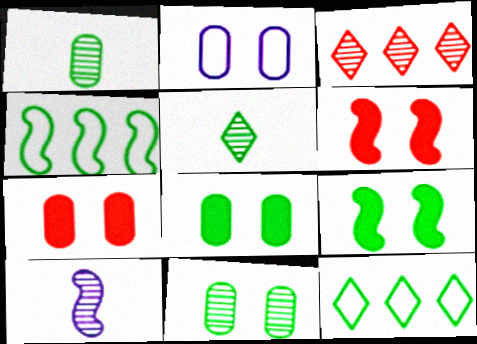[[1, 9, 12], 
[2, 7, 11], 
[3, 10, 11], 
[4, 5, 8], 
[4, 6, 10], 
[7, 10, 12]]